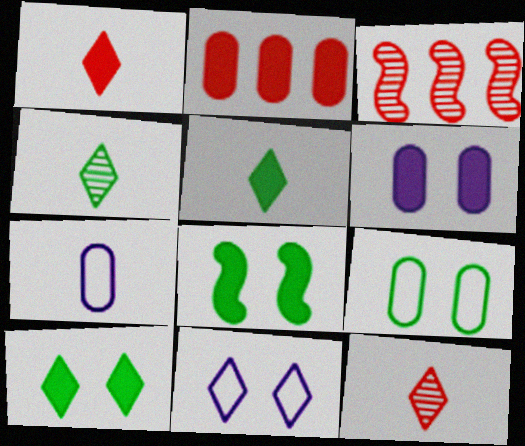[[3, 7, 10]]